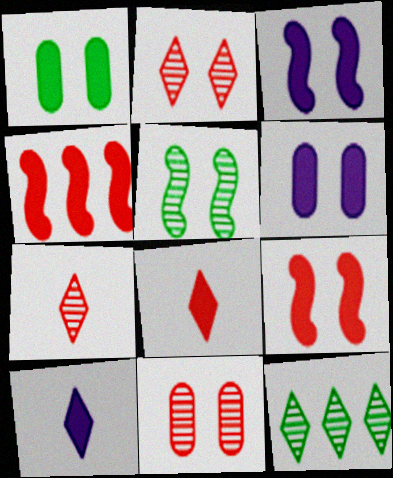[[1, 4, 10]]